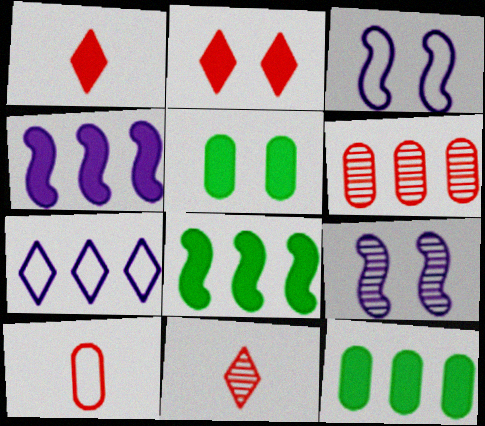[[1, 4, 5], 
[3, 11, 12], 
[6, 7, 8]]